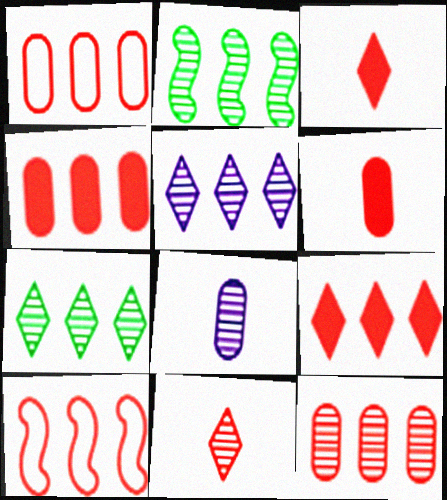[[1, 4, 12], 
[2, 5, 12], 
[9, 10, 12]]